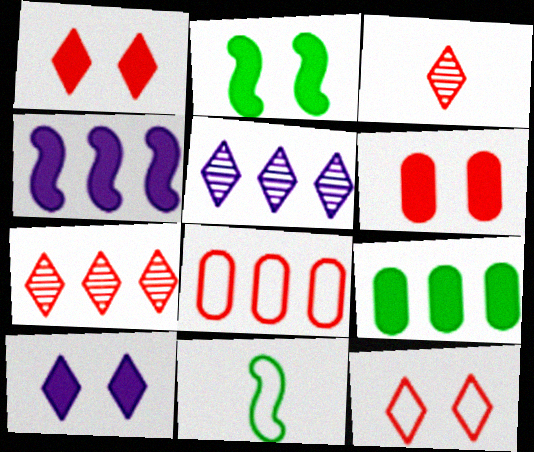[[2, 6, 10], 
[5, 6, 11]]